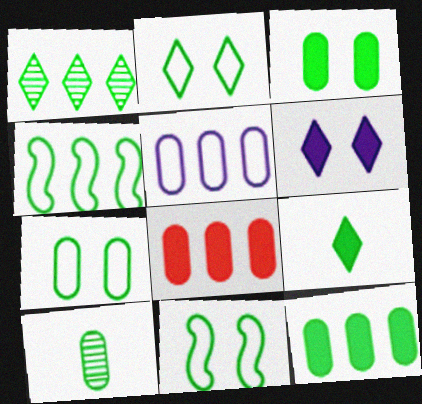[[1, 2, 9], 
[1, 4, 12], 
[2, 7, 11], 
[7, 10, 12]]